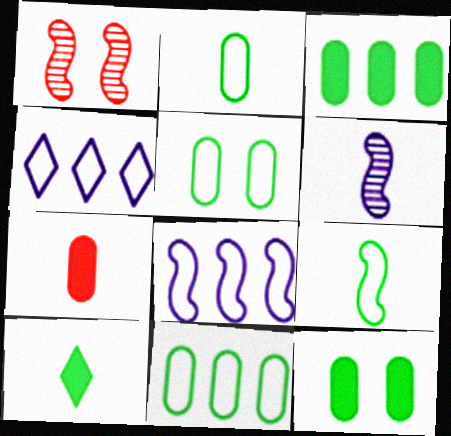[[2, 5, 11]]